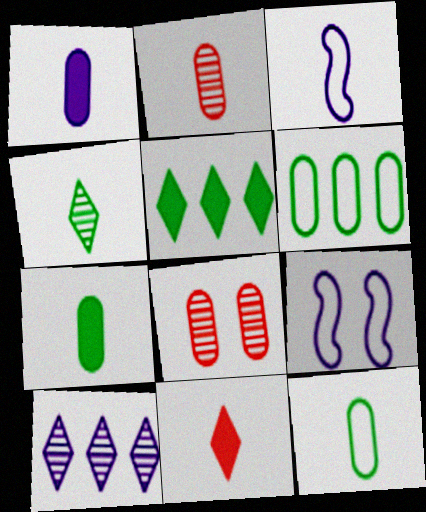[[1, 2, 12], 
[1, 6, 8], 
[1, 9, 10], 
[2, 5, 9], 
[3, 5, 8]]